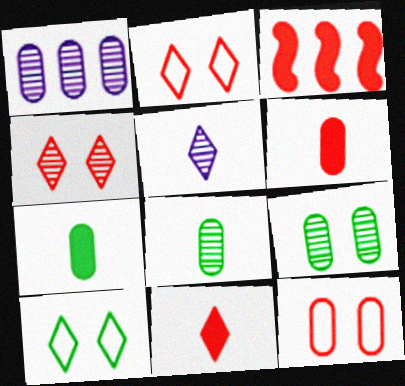[[1, 7, 12]]